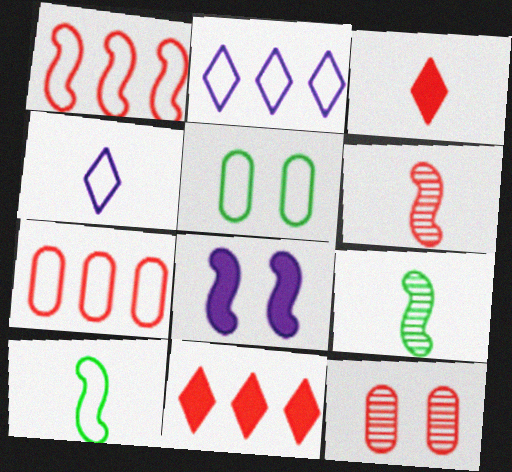[[1, 3, 12], 
[1, 4, 5], 
[1, 8, 9]]